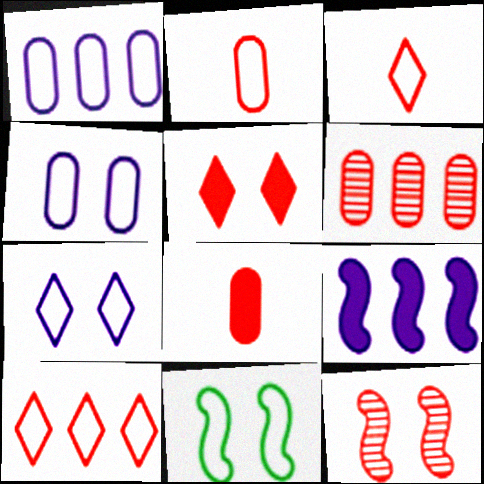[[1, 3, 11], 
[8, 10, 12]]